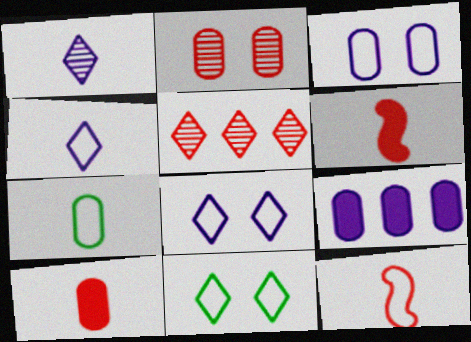[[1, 6, 7], 
[2, 7, 9], 
[4, 7, 12]]